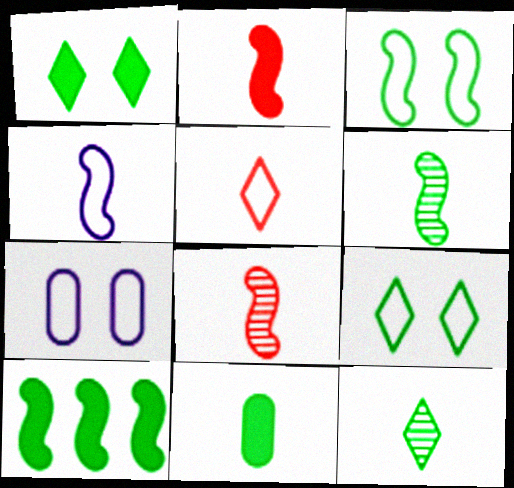[[1, 10, 11], 
[2, 4, 6], 
[3, 6, 10]]